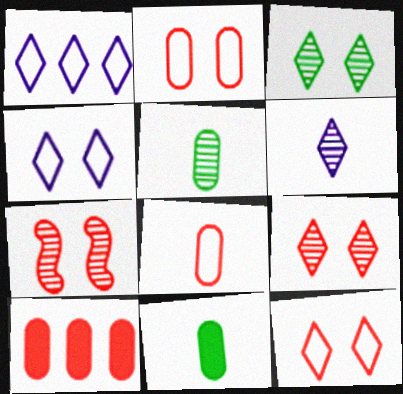[[1, 7, 11]]